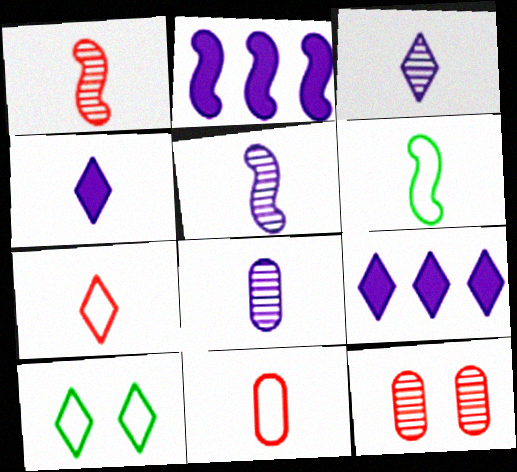[[3, 5, 8], 
[6, 9, 12]]